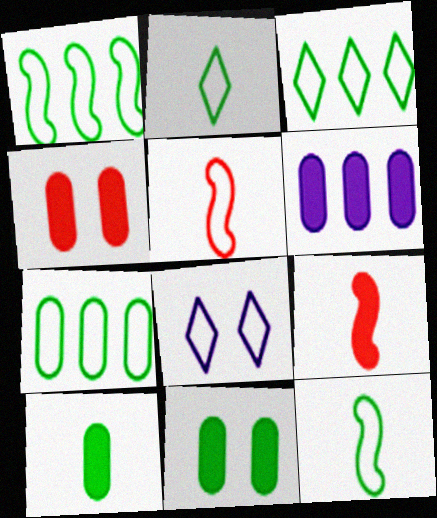[[1, 3, 7], 
[4, 6, 10], 
[5, 7, 8]]